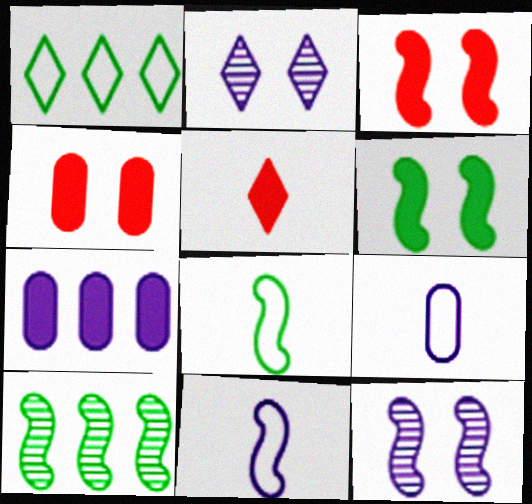[[1, 2, 5], 
[2, 7, 11], 
[3, 10, 11], 
[5, 6, 7], 
[6, 8, 10]]